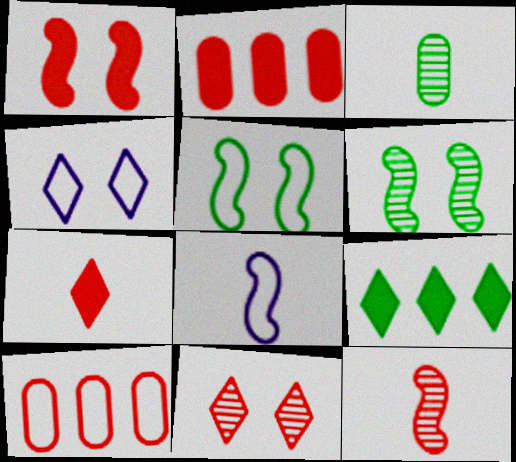[[1, 2, 7], 
[3, 5, 9], 
[3, 7, 8]]